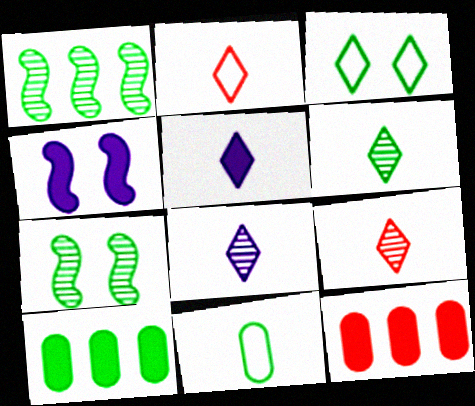[[2, 5, 6], 
[6, 8, 9]]